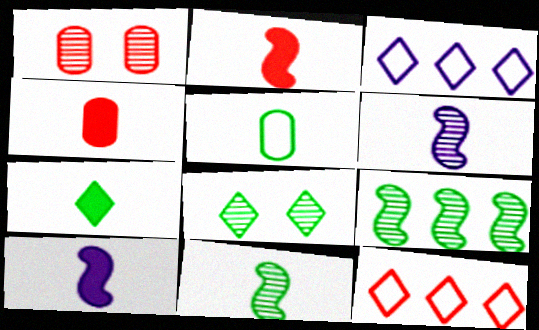[[1, 2, 12], 
[4, 7, 10], 
[5, 7, 11]]